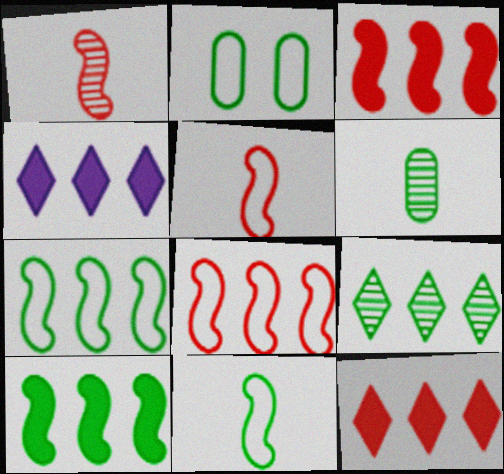[[1, 2, 4]]